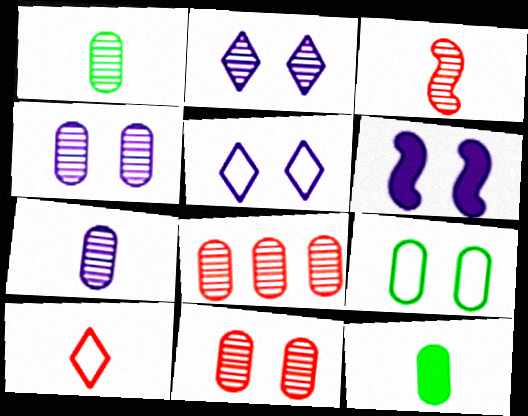[[1, 4, 8], 
[4, 5, 6]]